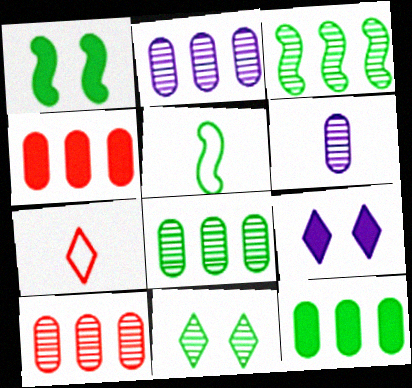[[1, 2, 7], 
[1, 3, 5], 
[2, 8, 10], 
[5, 9, 10], 
[5, 11, 12]]